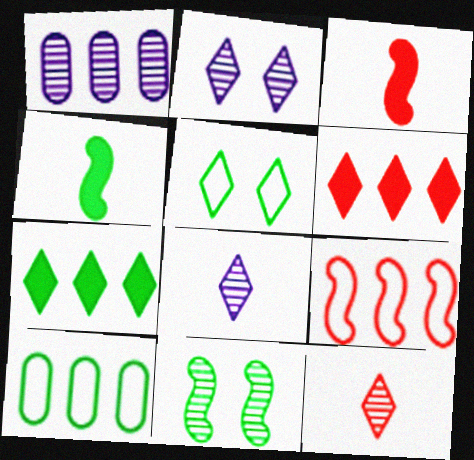[[1, 3, 5], 
[1, 7, 9], 
[1, 11, 12], 
[2, 3, 10], 
[5, 6, 8]]